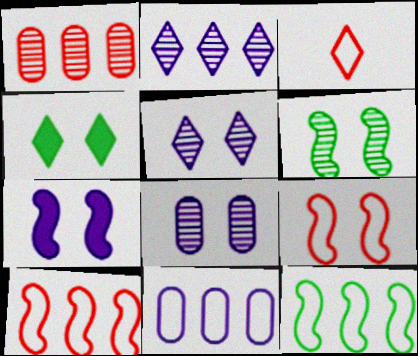[[2, 3, 4], 
[4, 8, 9], 
[6, 7, 9]]